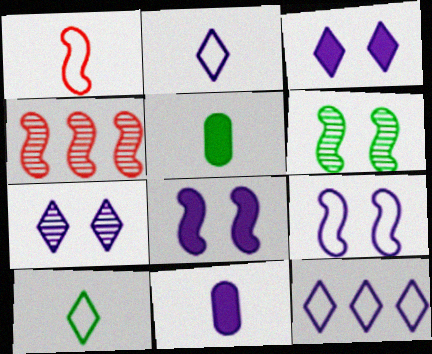[]